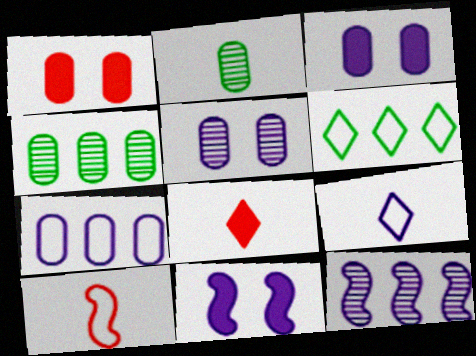[[1, 2, 7], 
[3, 9, 12]]